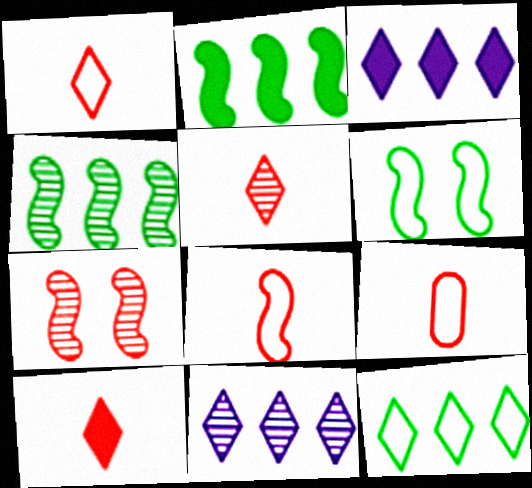[[1, 5, 10], 
[1, 8, 9]]